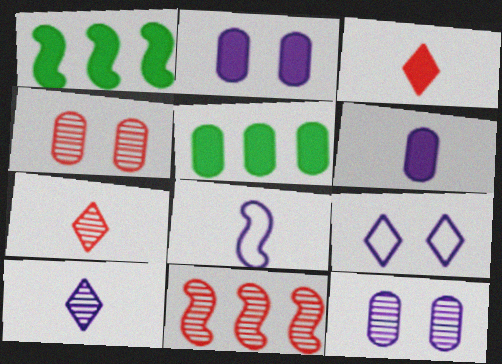[[1, 2, 3], 
[4, 7, 11], 
[6, 8, 10]]